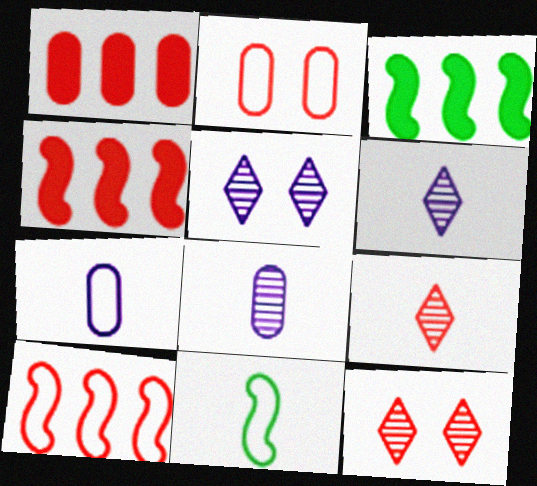[[1, 5, 11], 
[2, 3, 6], 
[2, 4, 9], 
[3, 7, 12]]